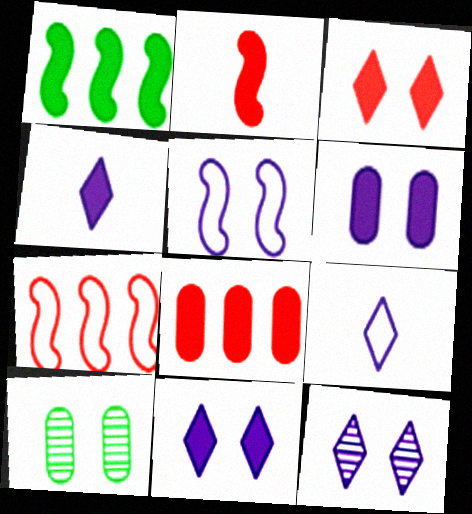[[2, 3, 8], 
[3, 5, 10], 
[4, 7, 10], 
[5, 6, 12]]